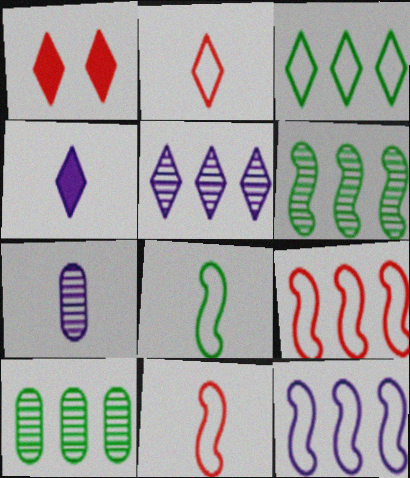[]